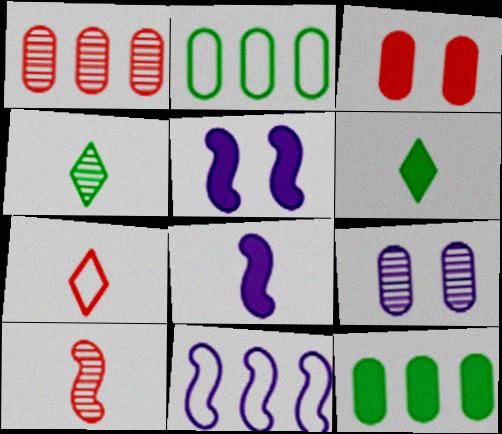[[3, 4, 11]]